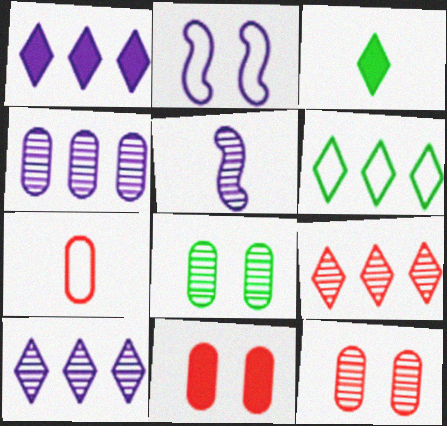[[1, 6, 9], 
[2, 6, 7], 
[3, 5, 7], 
[5, 6, 11], 
[5, 8, 9]]